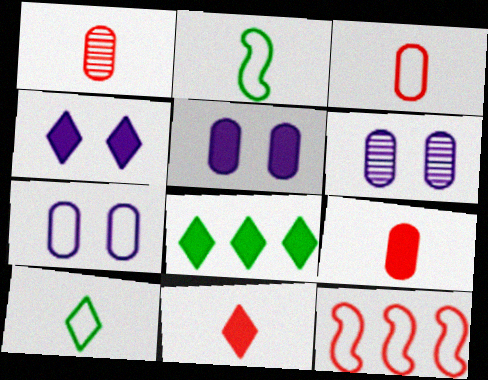[[1, 3, 9], 
[4, 8, 11], 
[5, 6, 7], 
[7, 10, 12]]